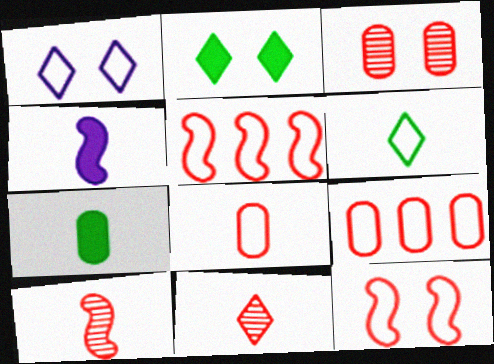[]